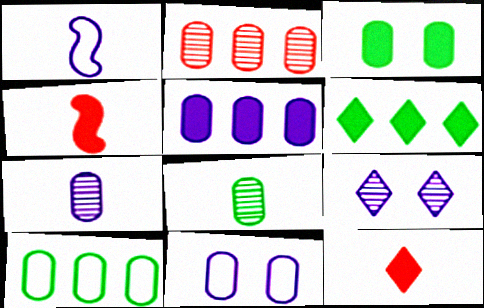[[1, 5, 9], 
[1, 8, 12], 
[2, 5, 10], 
[3, 8, 10], 
[4, 9, 10], 
[5, 7, 11]]